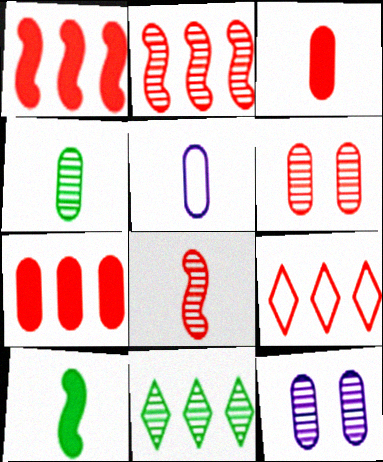[[2, 7, 9], 
[3, 4, 5], 
[8, 11, 12], 
[9, 10, 12]]